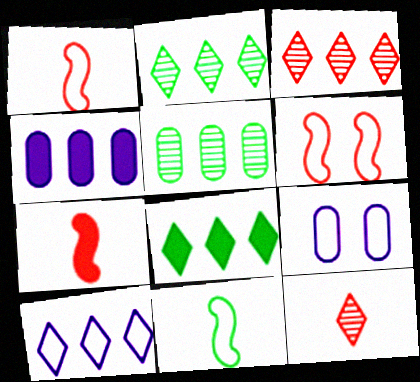[[2, 7, 9], 
[3, 8, 10]]